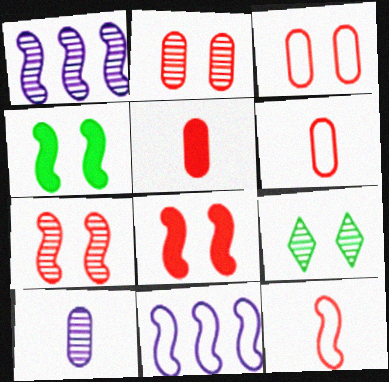[[1, 4, 12], 
[5, 9, 11]]